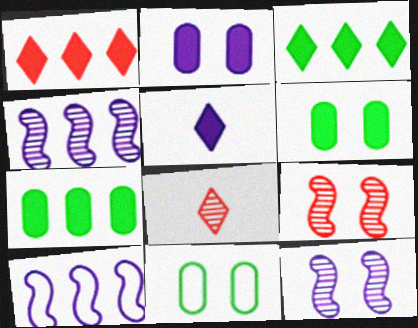[[6, 8, 10]]